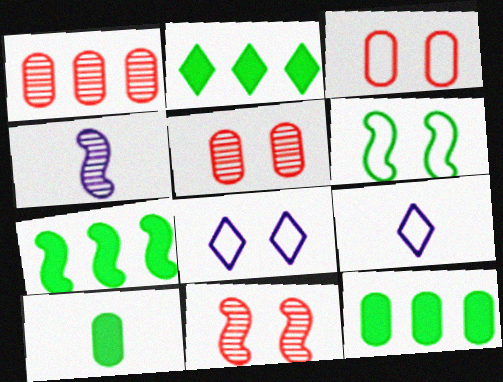[[2, 3, 4], 
[2, 7, 12], 
[3, 6, 8], 
[5, 7, 9], 
[9, 11, 12]]